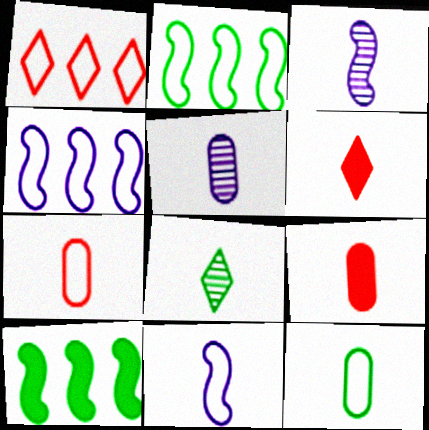[[3, 6, 12], 
[5, 9, 12], 
[8, 9, 11]]